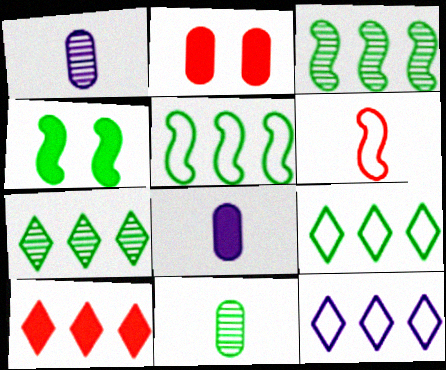[[4, 8, 10], 
[4, 9, 11], 
[7, 10, 12]]